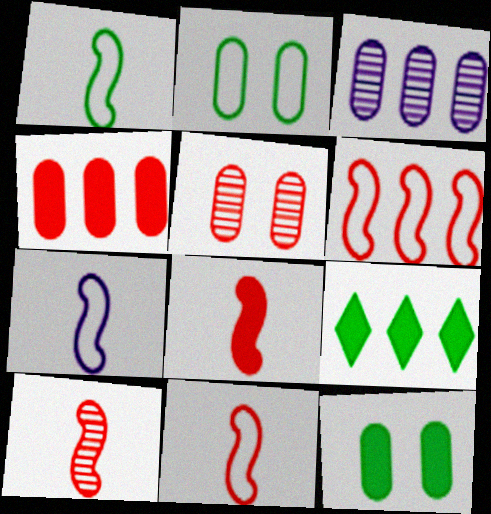[[1, 7, 11], 
[3, 6, 9], 
[5, 7, 9], 
[8, 10, 11]]